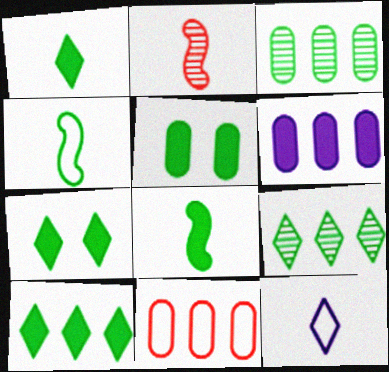[[1, 7, 10], 
[3, 4, 7], 
[3, 6, 11], 
[4, 5, 9], 
[5, 8, 10]]